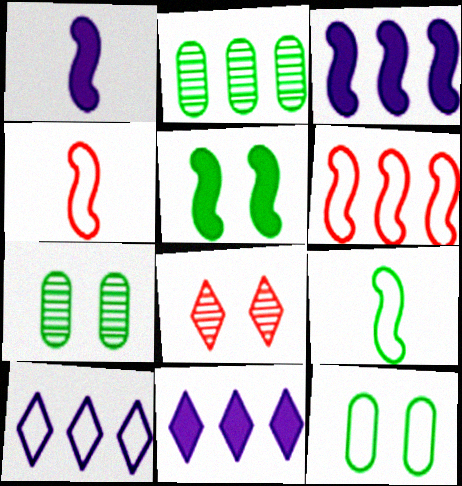[[2, 6, 11], 
[4, 7, 11], 
[4, 10, 12]]